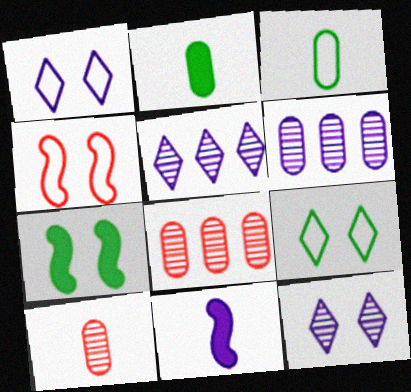[[1, 6, 11], 
[2, 4, 5], 
[8, 9, 11]]